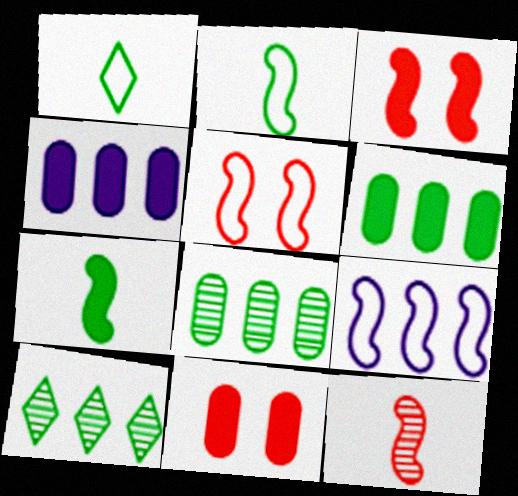[[2, 5, 9]]